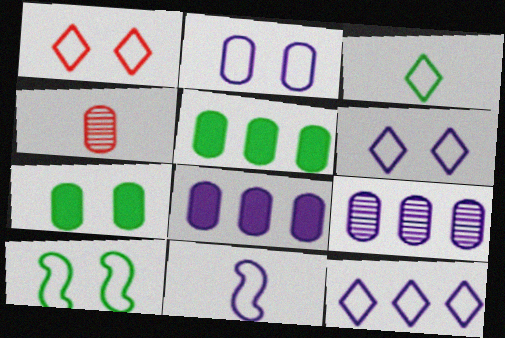[[1, 2, 10], 
[1, 3, 12], 
[2, 4, 5], 
[2, 11, 12]]